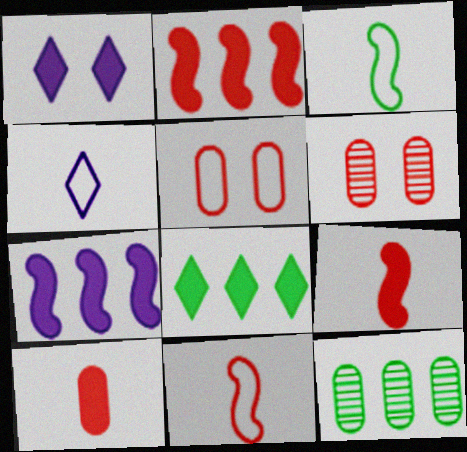[[1, 11, 12]]